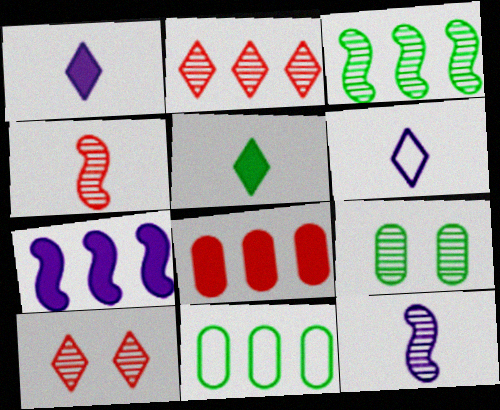[[2, 7, 11], 
[2, 9, 12]]